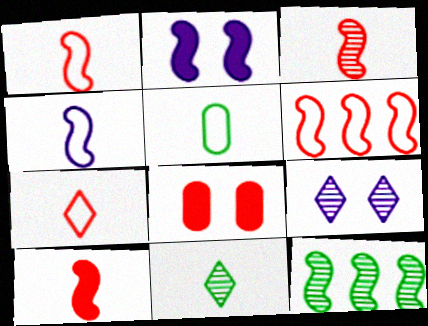[[1, 2, 12], 
[1, 3, 10], 
[4, 5, 7]]